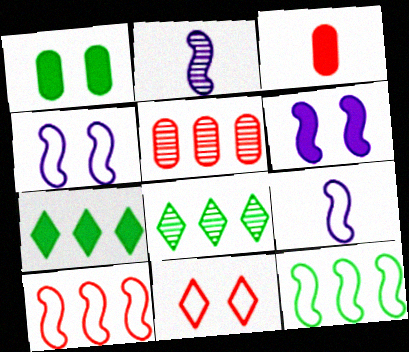[[3, 4, 8], 
[3, 6, 7]]